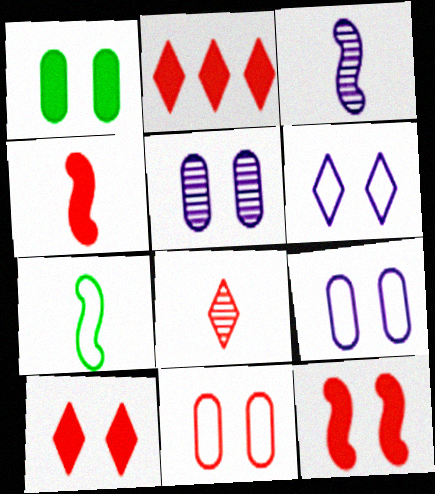[[1, 5, 11], 
[2, 5, 7], 
[3, 4, 7]]